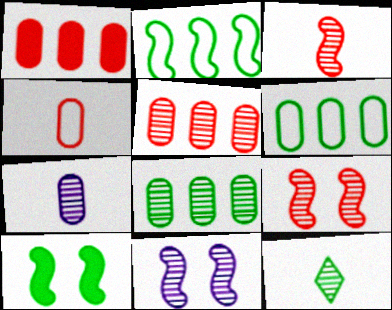[[3, 7, 12], 
[5, 11, 12], 
[6, 10, 12]]